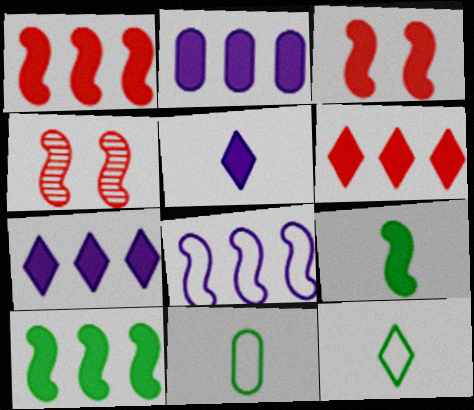[[2, 4, 12], 
[2, 6, 10], 
[4, 7, 11], 
[4, 8, 9]]